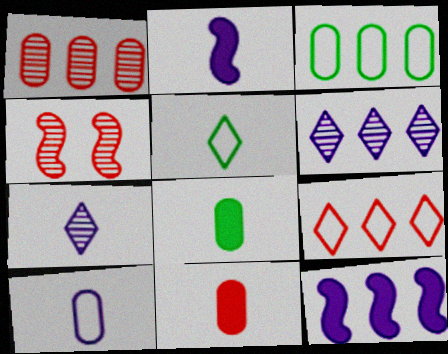[[2, 7, 10], 
[4, 9, 11]]